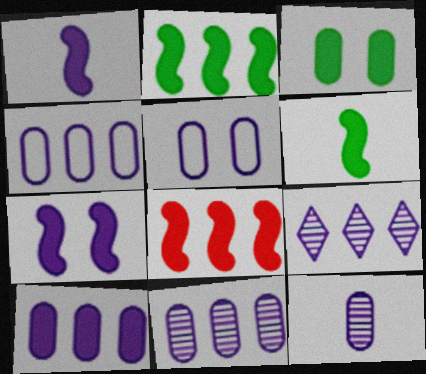[[1, 5, 9], 
[4, 10, 11], 
[5, 10, 12], 
[6, 7, 8]]